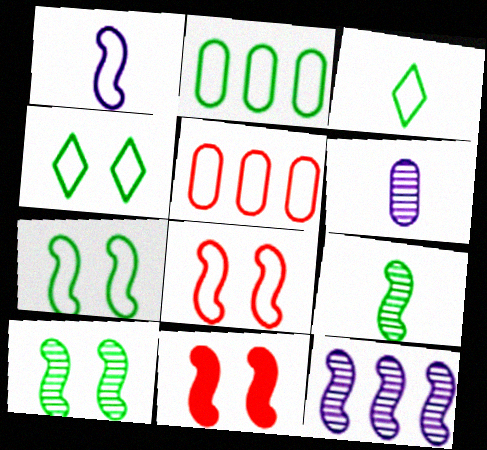[[1, 4, 5], 
[2, 3, 7]]